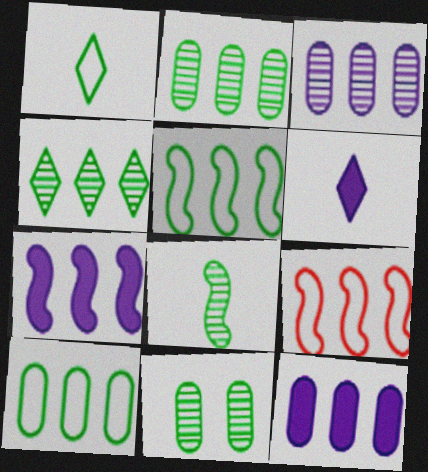[[4, 8, 11], 
[4, 9, 12], 
[6, 9, 11]]